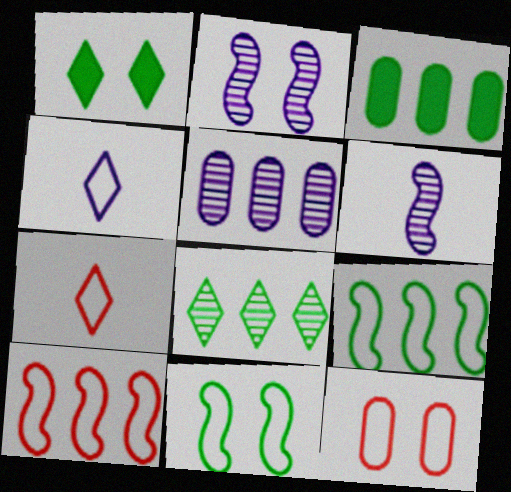[[1, 2, 12], 
[2, 3, 7], 
[3, 8, 9], 
[4, 9, 12], 
[7, 10, 12]]